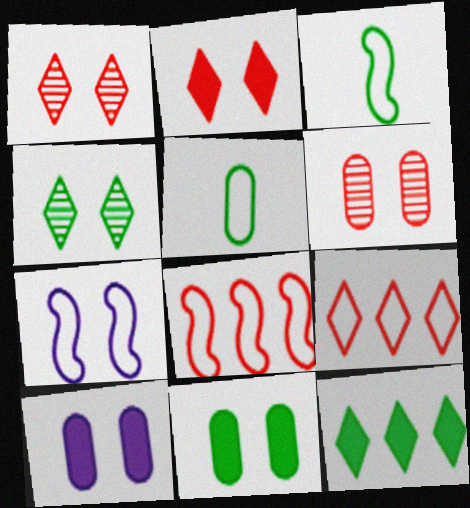[[1, 7, 11], 
[3, 7, 8], 
[5, 7, 9]]